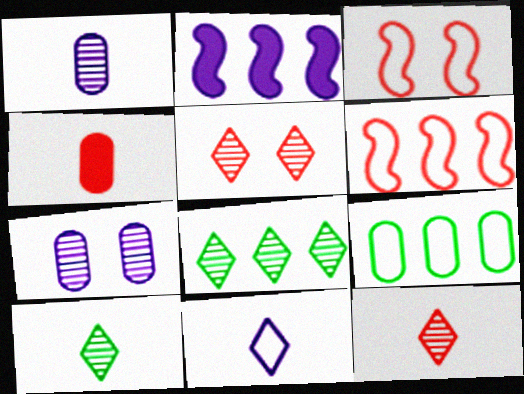[[2, 7, 11], 
[3, 9, 11], 
[4, 5, 6], 
[4, 7, 9]]